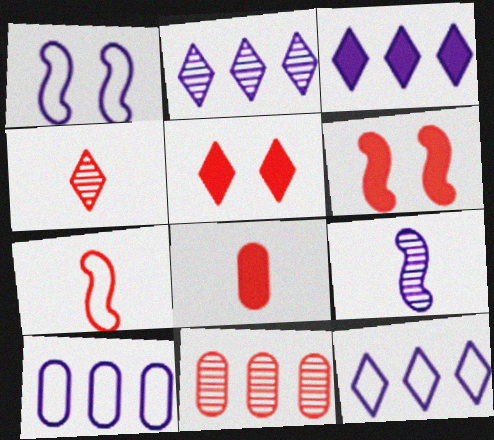[[2, 3, 12], 
[4, 7, 8], 
[5, 7, 11]]